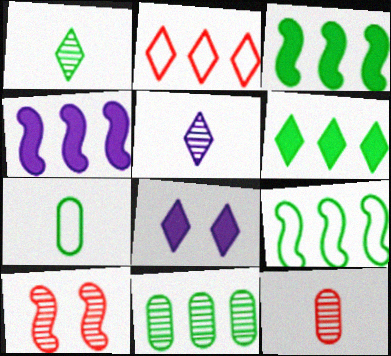[[1, 2, 8], 
[2, 4, 11], 
[5, 10, 11], 
[6, 9, 11], 
[8, 9, 12]]